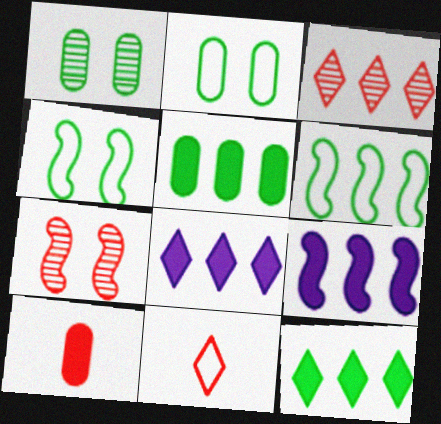[[1, 9, 11]]